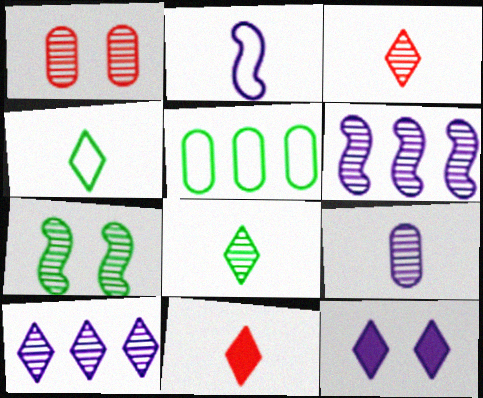[[1, 6, 8]]